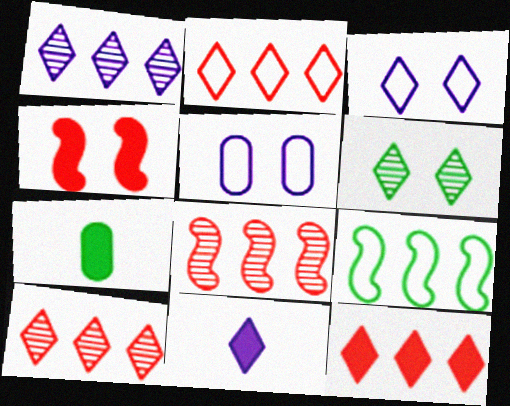[[1, 3, 11], 
[2, 6, 11], 
[2, 10, 12], 
[3, 7, 8], 
[4, 5, 6], 
[6, 7, 9]]